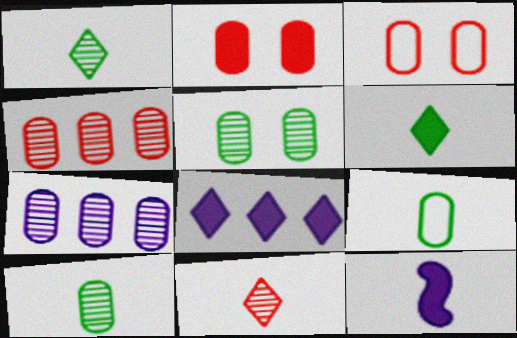[[2, 7, 9], 
[9, 11, 12]]